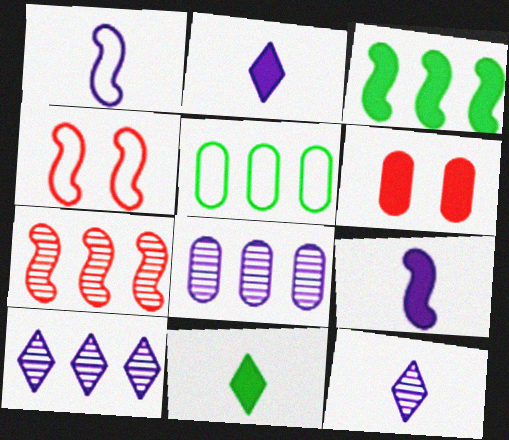[[2, 3, 6], 
[4, 8, 11]]